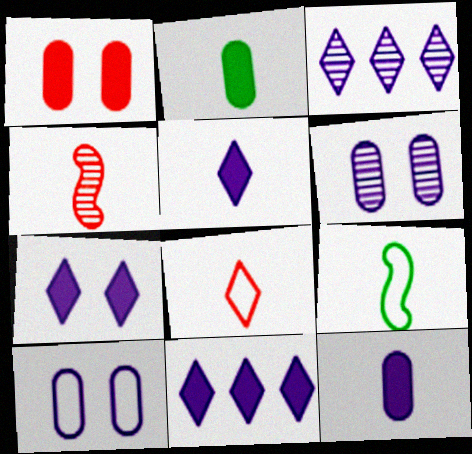[[1, 3, 9], 
[5, 7, 11]]